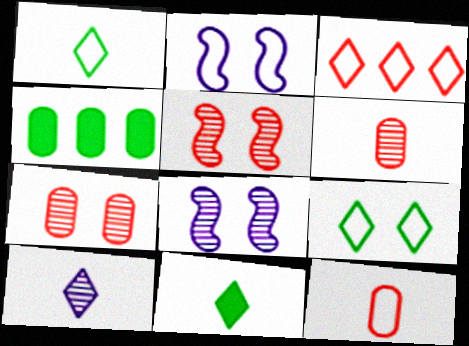[]